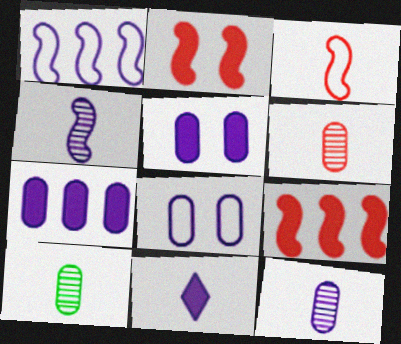[[3, 10, 11], 
[6, 10, 12], 
[7, 8, 12]]